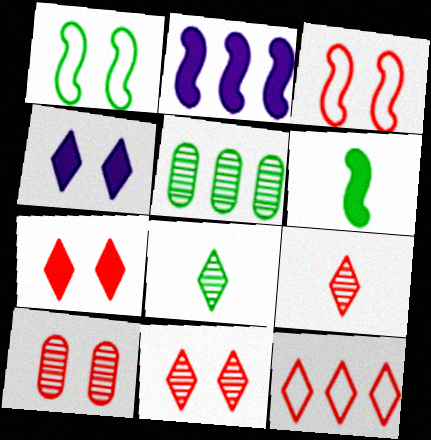[[1, 4, 10], 
[2, 5, 12], 
[3, 7, 10], 
[4, 8, 12], 
[7, 9, 12]]